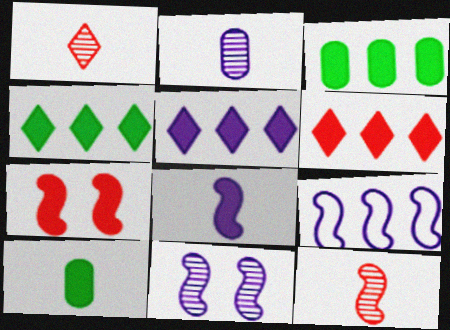[[4, 5, 6], 
[5, 7, 10], 
[8, 9, 11]]